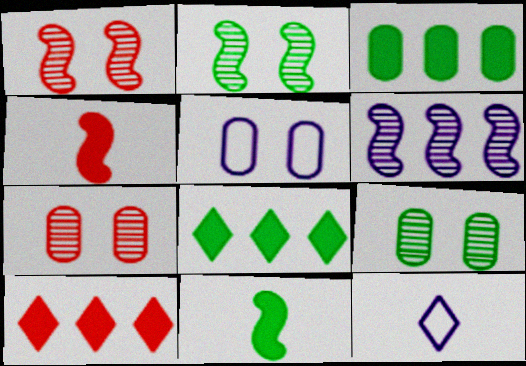[[1, 3, 12]]